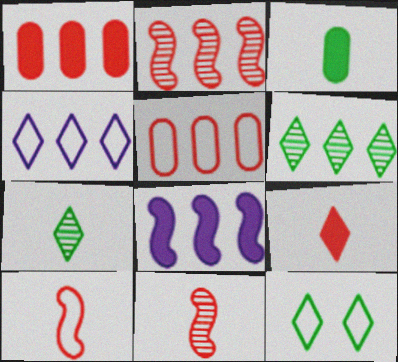[[5, 6, 8]]